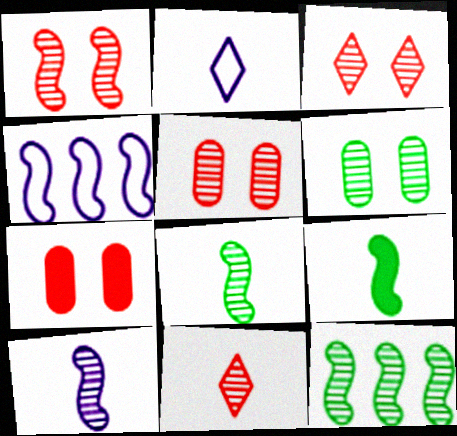[[1, 3, 5], 
[1, 4, 9], 
[1, 10, 12], 
[2, 7, 12]]